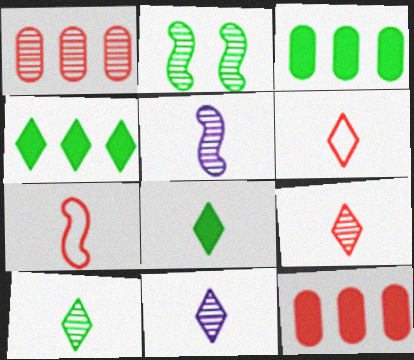[[1, 2, 11], 
[6, 8, 11], 
[9, 10, 11]]